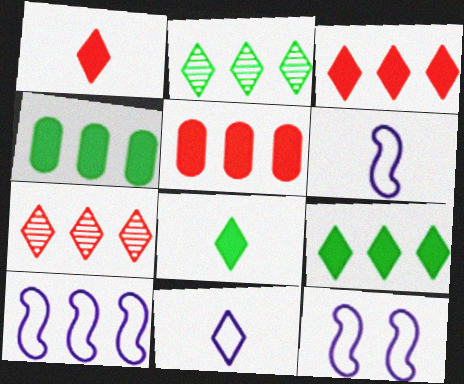[[2, 5, 10], 
[4, 7, 10], 
[6, 10, 12]]